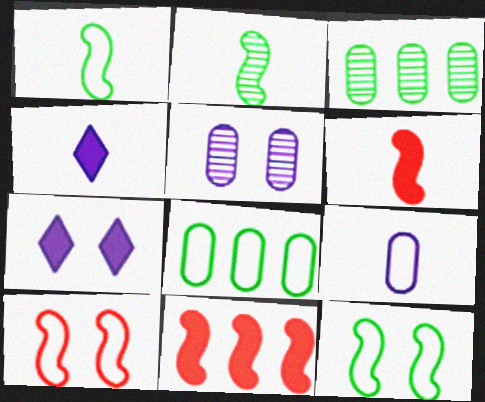[[3, 4, 10]]